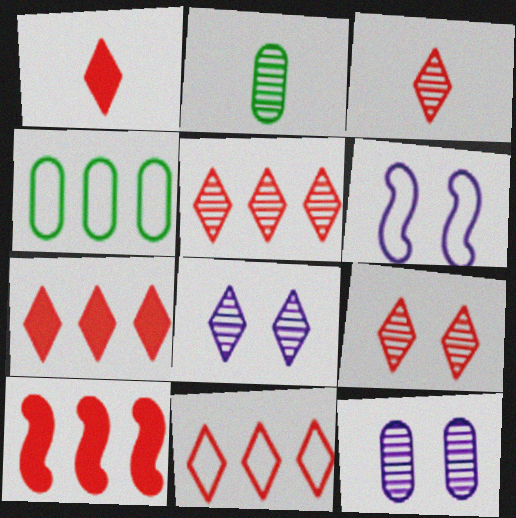[[1, 9, 11], 
[2, 6, 7], 
[3, 5, 9], 
[5, 7, 11]]